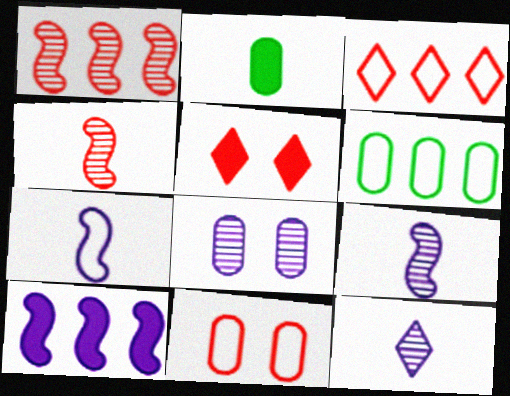[[2, 5, 10], 
[5, 6, 9]]